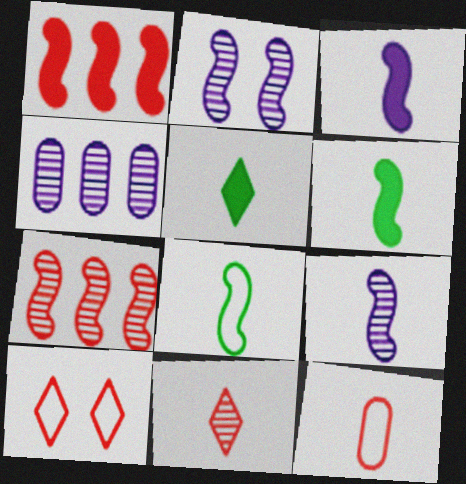[[1, 2, 8], 
[4, 6, 10], 
[5, 9, 12]]